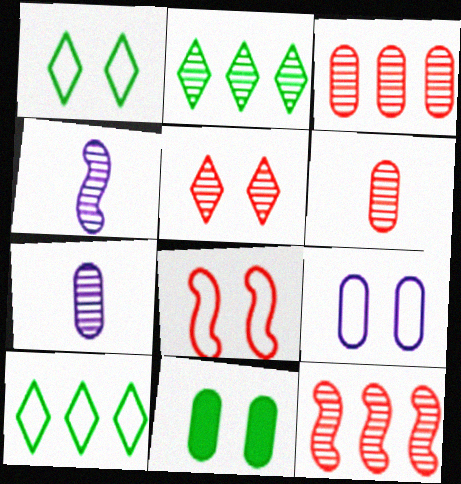[[1, 8, 9], 
[5, 6, 12]]